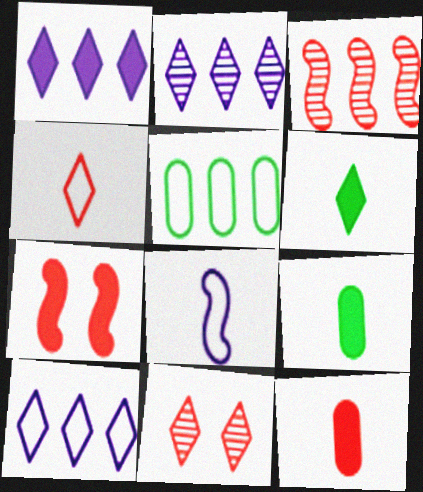[[1, 2, 10], 
[1, 3, 5], 
[1, 7, 9], 
[6, 10, 11]]